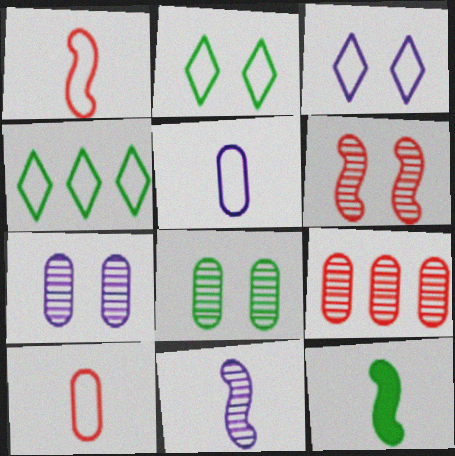[[1, 11, 12], 
[3, 9, 12], 
[4, 8, 12]]